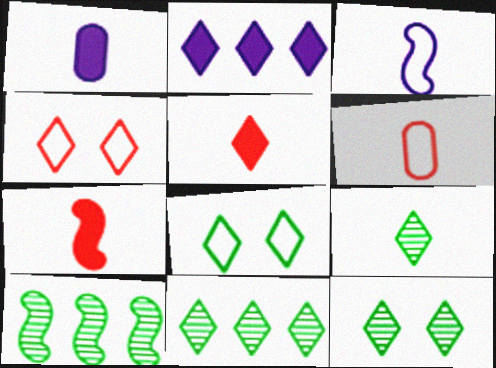[[1, 4, 10], 
[2, 4, 9], 
[9, 11, 12]]